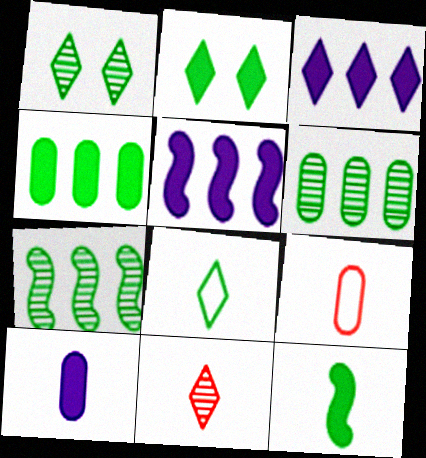[[1, 5, 9], 
[2, 4, 12]]